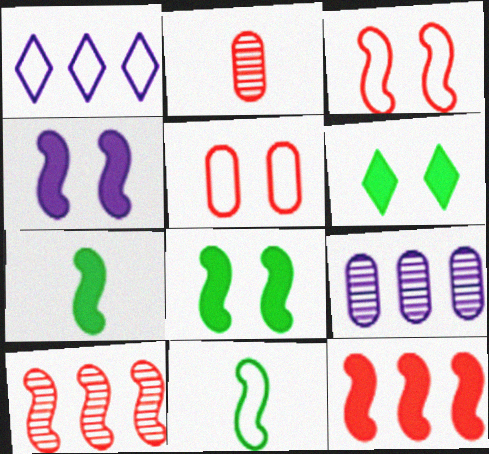[[1, 2, 8], 
[1, 5, 11], 
[4, 7, 12], 
[4, 10, 11]]